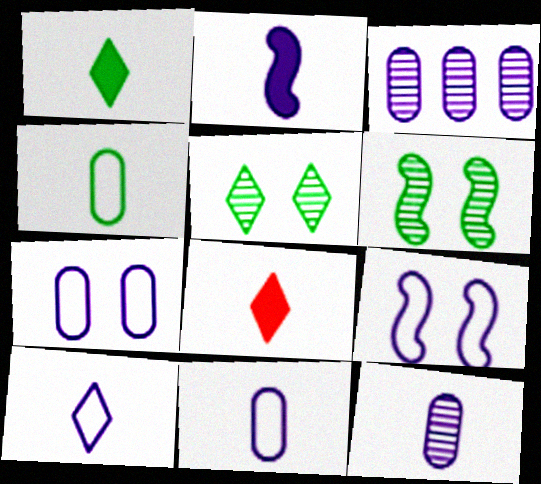[[2, 10, 12]]